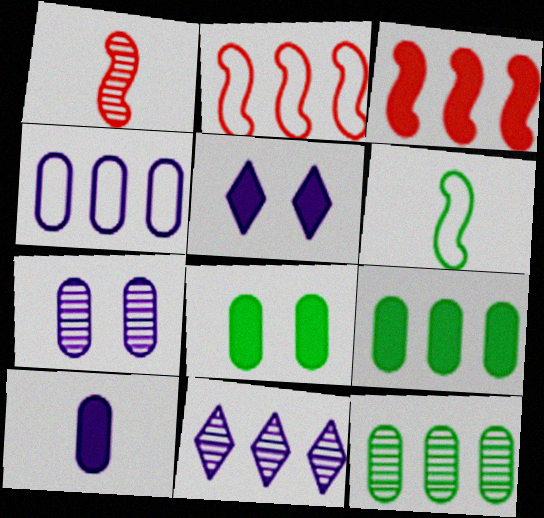[[2, 9, 11], 
[4, 7, 10]]